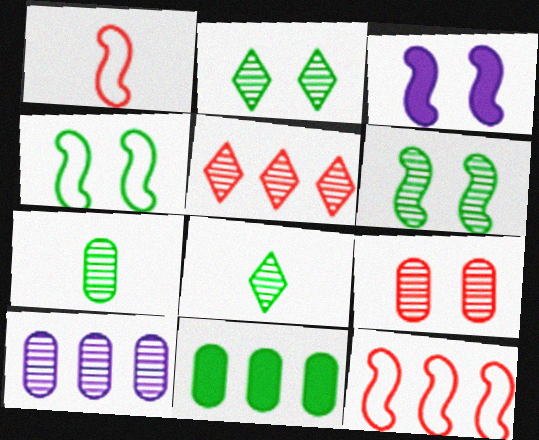[[4, 8, 11], 
[7, 9, 10]]